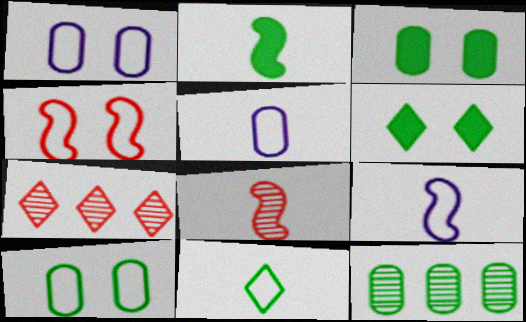[[1, 2, 7], 
[2, 8, 9], 
[3, 7, 9]]